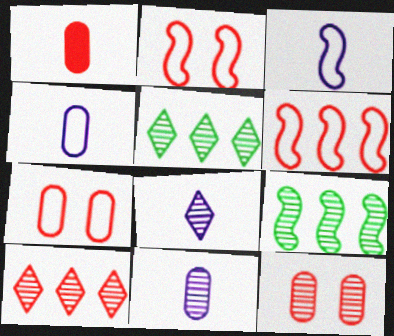[[1, 2, 10], 
[8, 9, 12]]